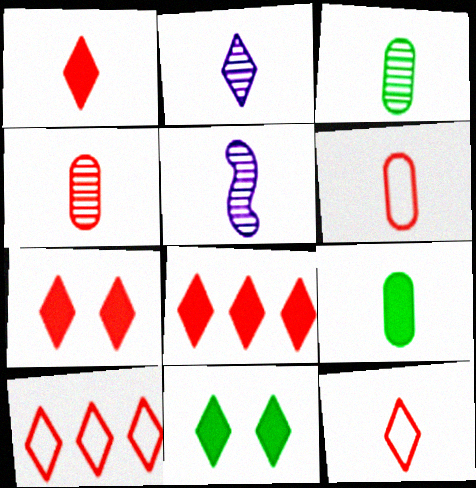[[1, 7, 8], 
[2, 10, 11], 
[5, 9, 12]]